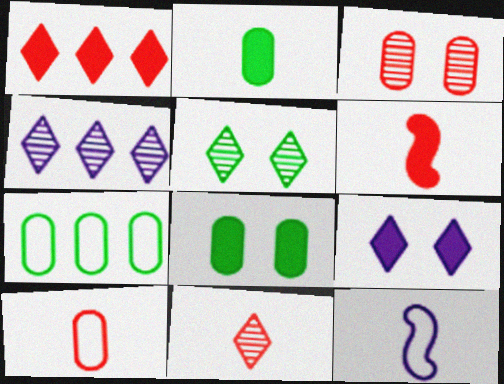[[2, 11, 12], 
[4, 5, 11], 
[6, 10, 11]]